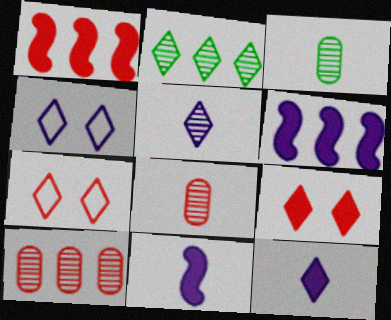[[1, 3, 4], 
[1, 7, 8], 
[2, 7, 12], 
[3, 6, 7]]